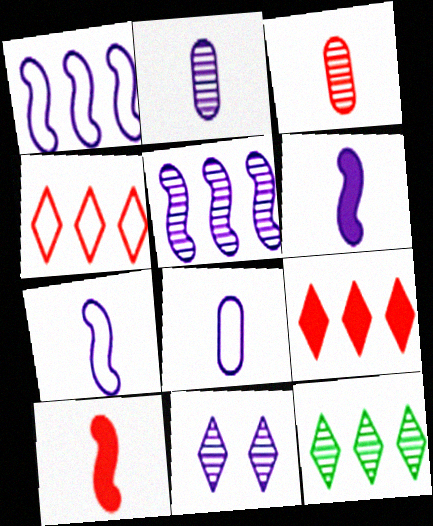[[2, 5, 11]]